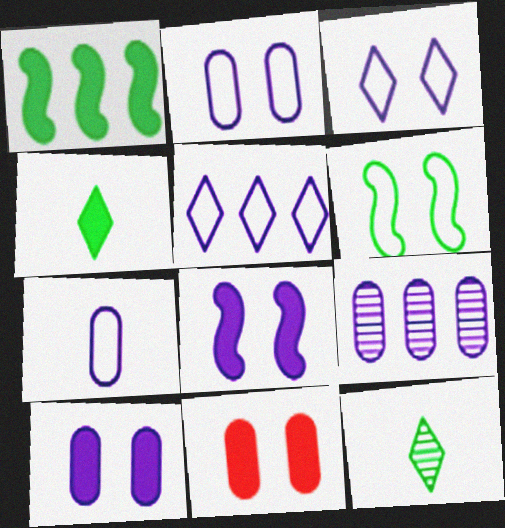[[7, 9, 10]]